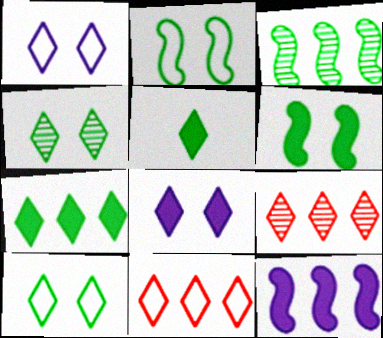[[1, 5, 9]]